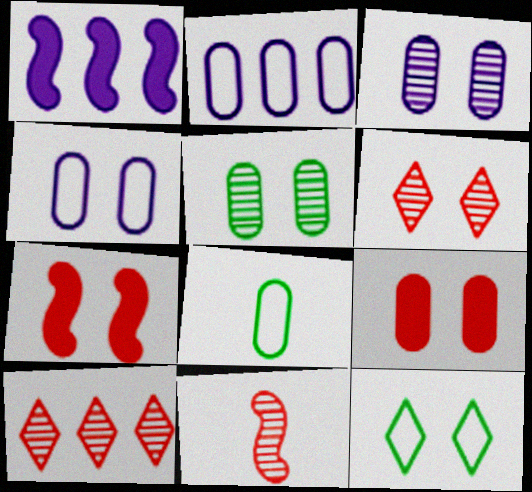[[1, 6, 8], 
[3, 7, 12], 
[4, 5, 9]]